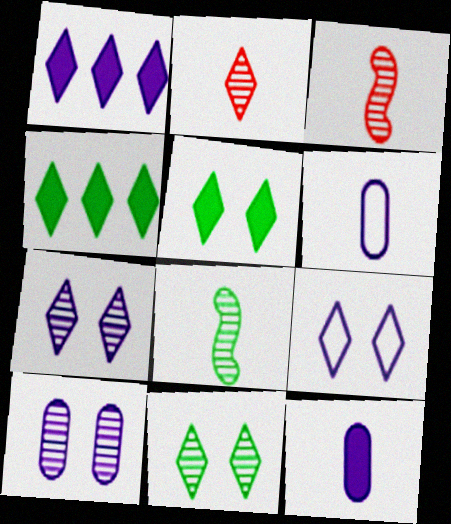[[2, 4, 9]]